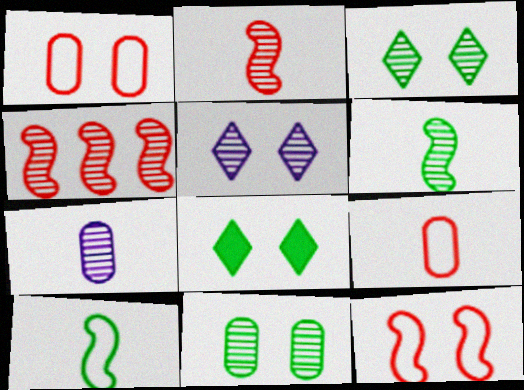[[3, 4, 7]]